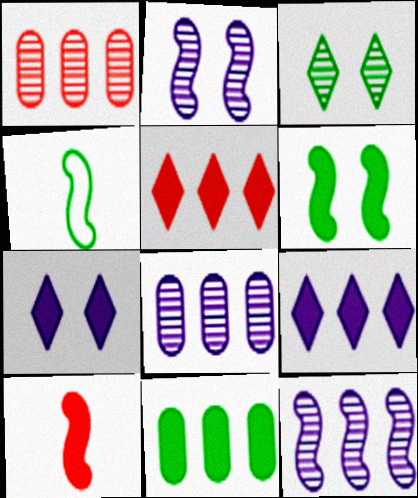[[1, 4, 7], 
[3, 4, 11], 
[7, 10, 11]]